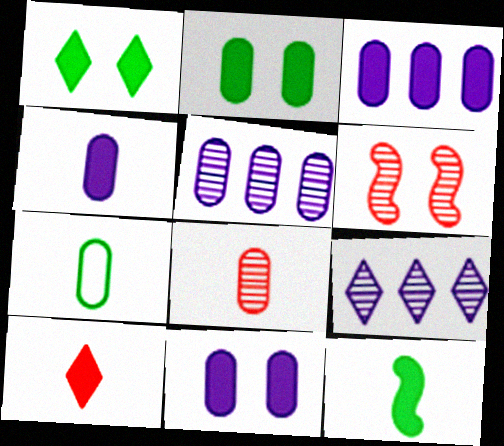[[3, 4, 11], 
[4, 7, 8], 
[4, 10, 12]]